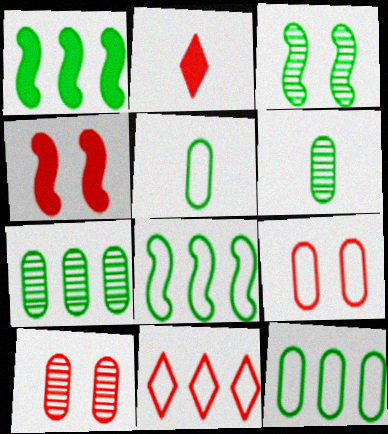[]